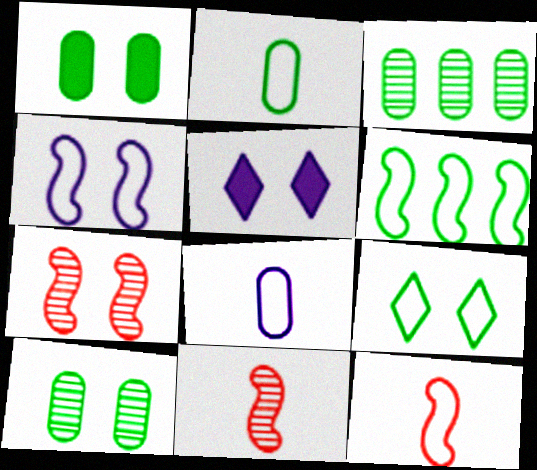[[1, 2, 3], 
[2, 6, 9], 
[3, 5, 12], 
[4, 6, 12]]